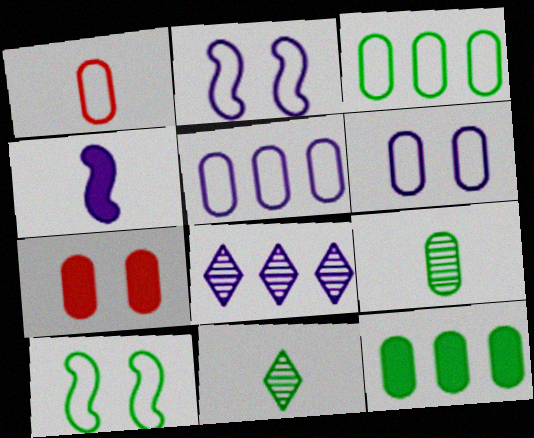[[1, 3, 6], 
[1, 4, 11], 
[4, 6, 8], 
[5, 7, 9], 
[10, 11, 12]]